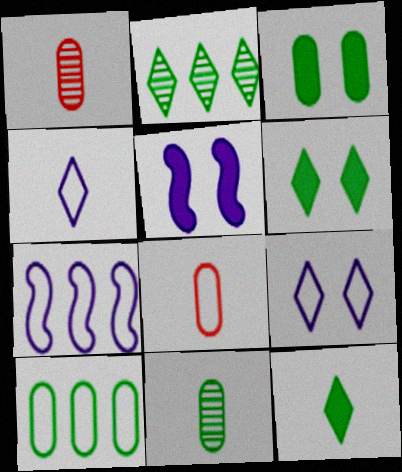[[1, 6, 7], 
[2, 5, 8], 
[3, 10, 11]]